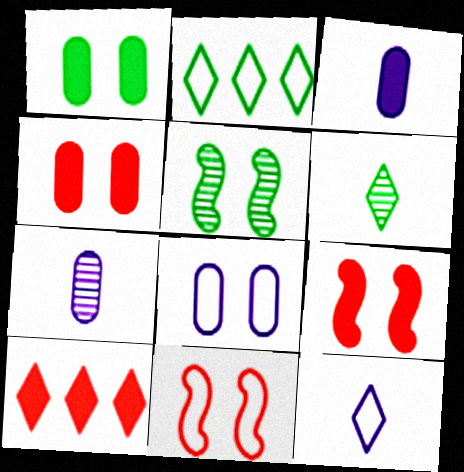[[2, 7, 9]]